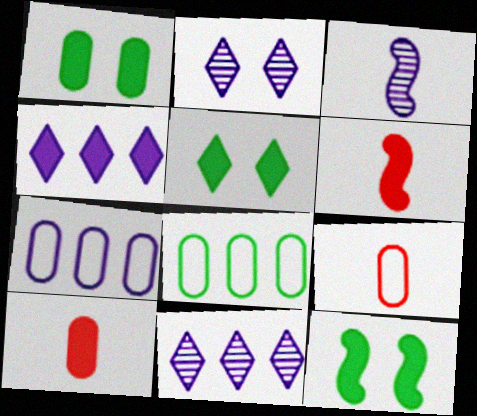[[1, 4, 6], 
[1, 5, 12], 
[2, 6, 8], 
[4, 10, 12], 
[9, 11, 12]]